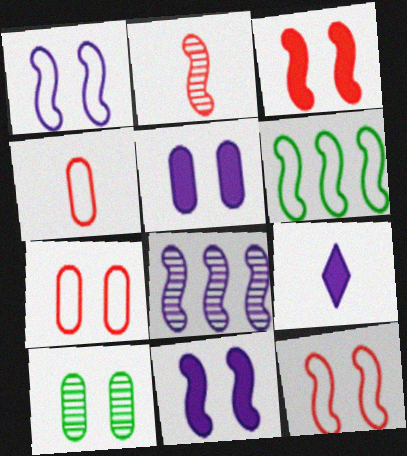[[2, 6, 11], 
[5, 7, 10]]